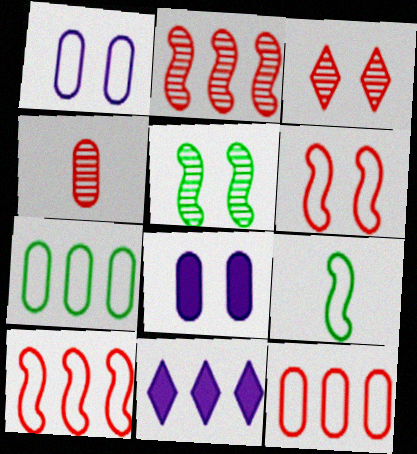[[2, 3, 4], 
[2, 7, 11], 
[4, 7, 8]]